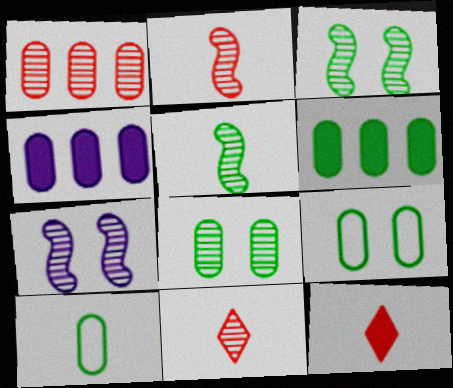[[6, 8, 10]]